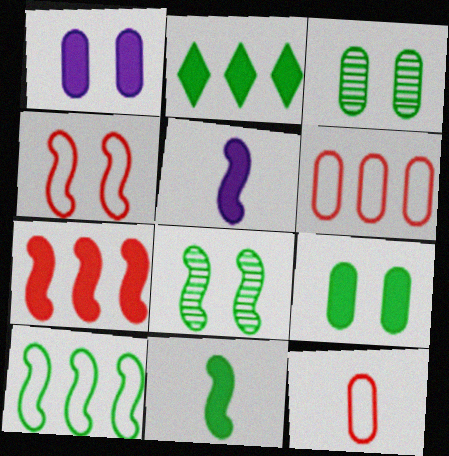[[2, 9, 11], 
[8, 10, 11]]